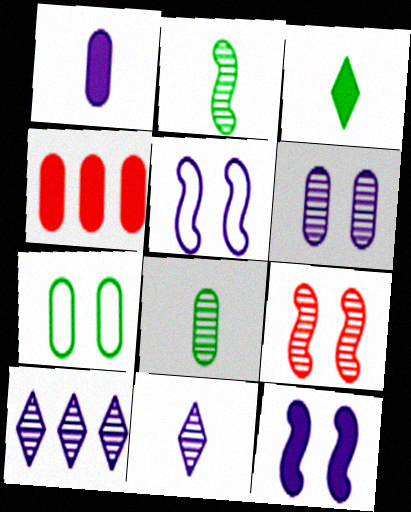[[1, 5, 10], 
[3, 4, 12], 
[8, 9, 10]]